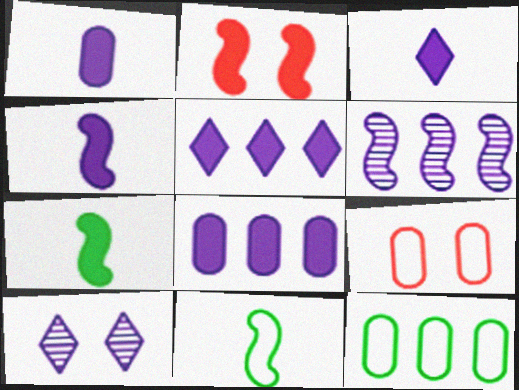[[1, 3, 4], 
[2, 6, 11]]